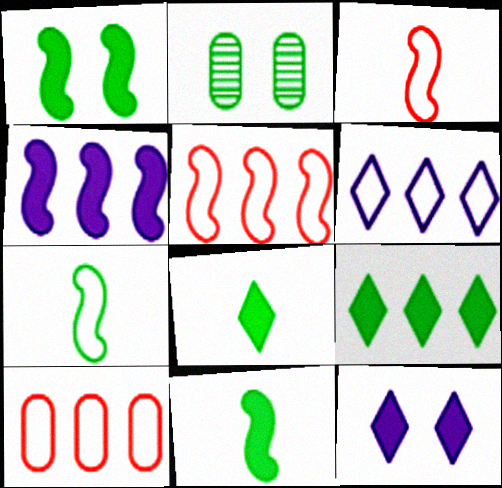[[2, 7, 9]]